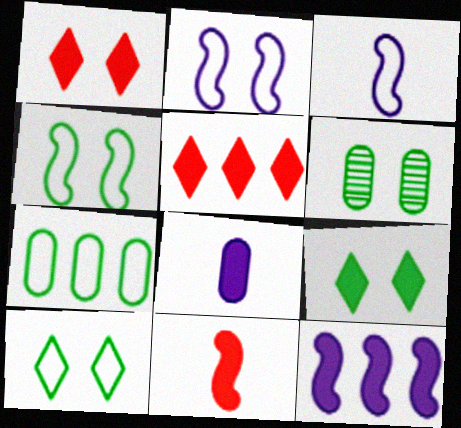[[1, 2, 6], 
[3, 5, 6], 
[4, 6, 9]]